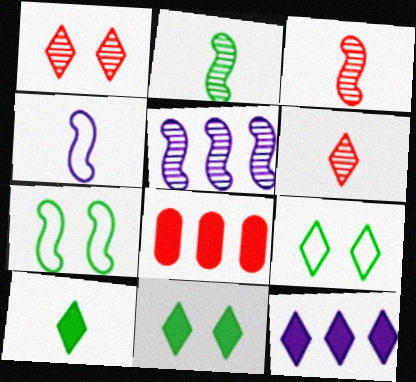[[6, 9, 12]]